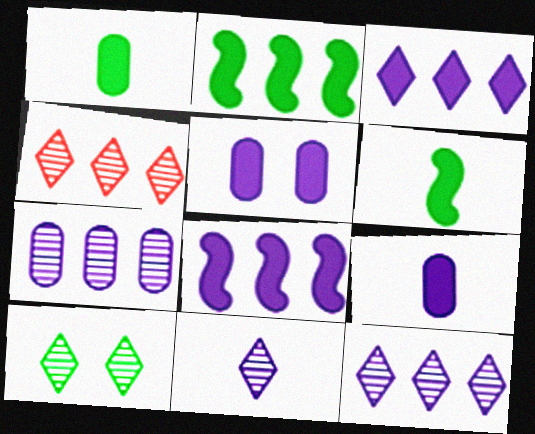[[4, 10, 11]]